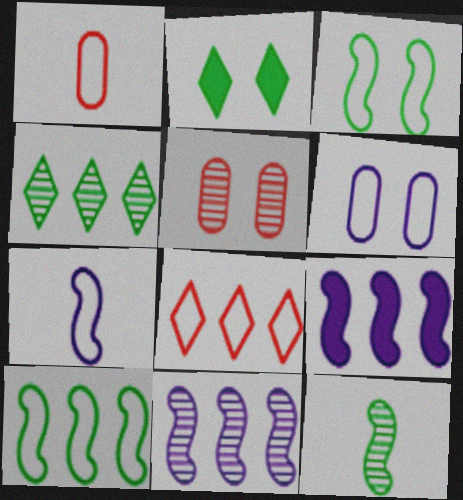[[1, 2, 11]]